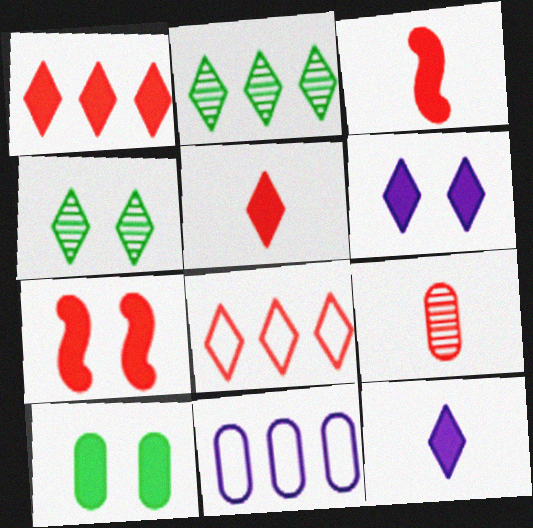[[3, 4, 11], 
[4, 8, 12], 
[6, 7, 10], 
[7, 8, 9], 
[9, 10, 11]]